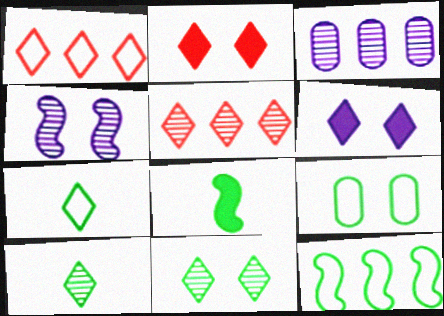[[1, 6, 10], 
[2, 4, 9], 
[5, 6, 7], 
[7, 9, 12]]